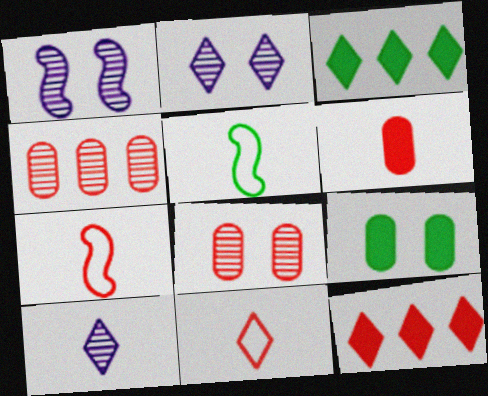[[2, 3, 11], 
[5, 6, 10], 
[7, 8, 12]]